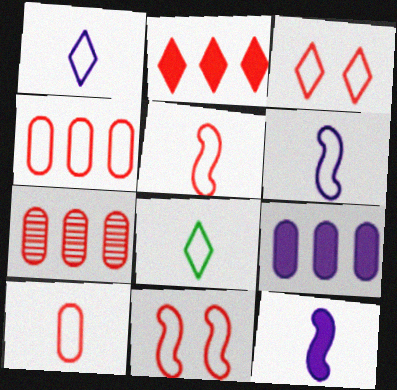[[3, 4, 5], 
[6, 8, 10]]